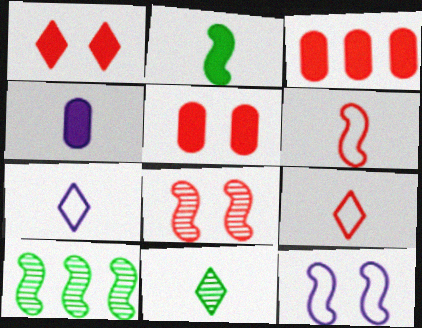[[3, 8, 9], 
[3, 11, 12], 
[4, 6, 11], 
[5, 7, 10]]